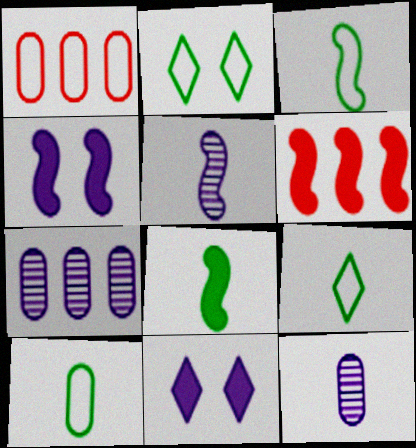[[2, 6, 12], 
[3, 9, 10], 
[4, 6, 8]]